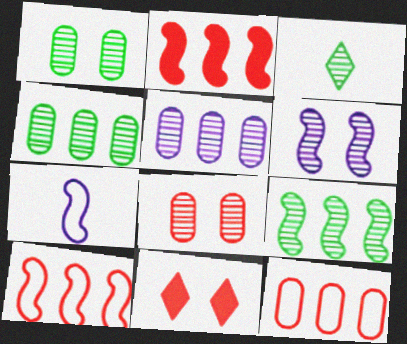[[1, 3, 9], 
[4, 7, 11]]